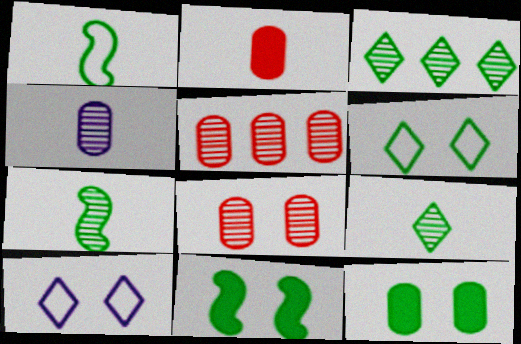[[1, 3, 12], 
[8, 10, 11]]